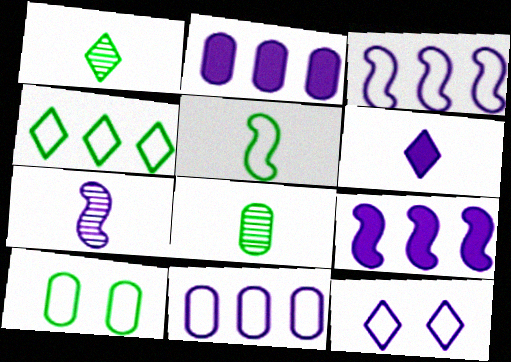[[2, 7, 12], 
[4, 5, 10]]